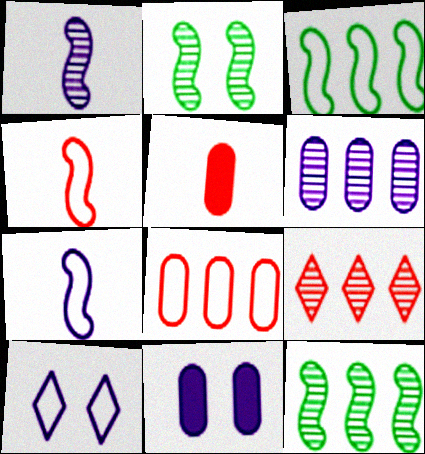[[5, 10, 12], 
[6, 9, 12]]